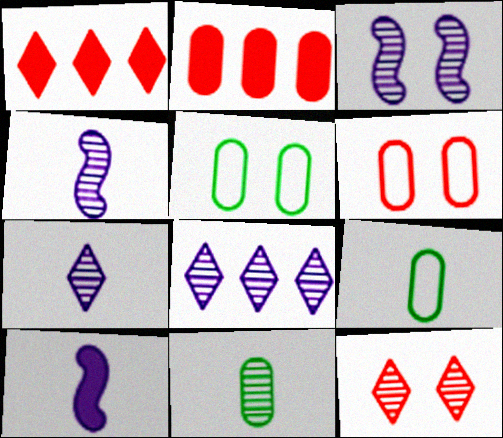[[1, 3, 9], 
[1, 4, 5]]